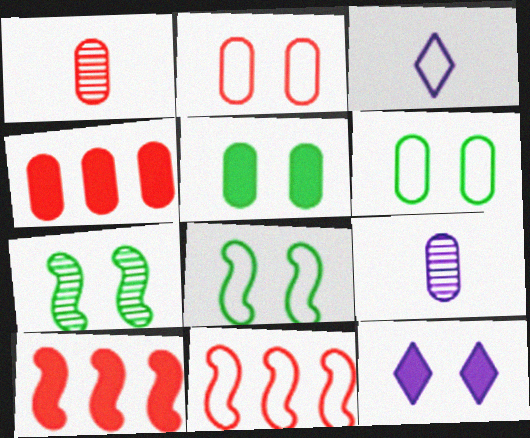[[1, 2, 4], 
[2, 7, 12], 
[3, 4, 7], 
[3, 6, 11], 
[4, 6, 9]]